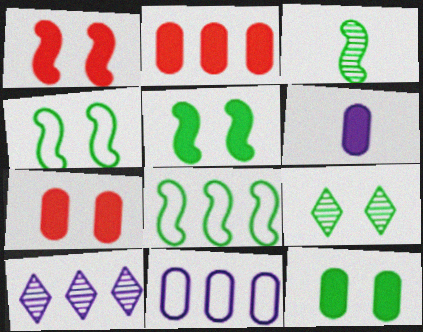[[2, 6, 12], 
[2, 8, 10], 
[3, 5, 8], 
[4, 9, 12]]